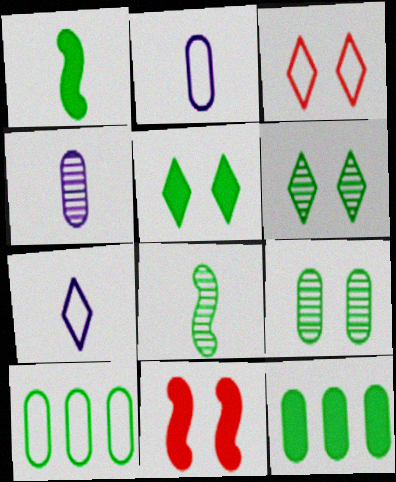[[1, 5, 12], 
[1, 6, 10], 
[5, 8, 10]]